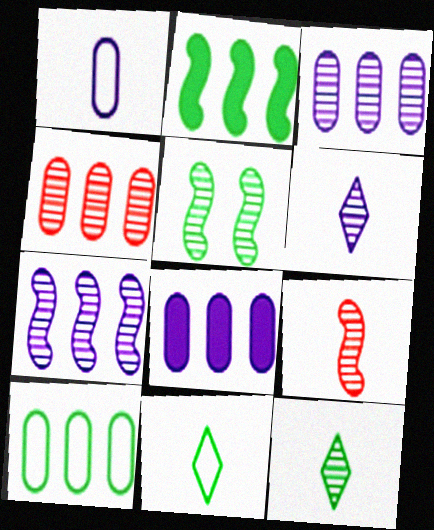[[4, 5, 6], 
[4, 8, 10], 
[5, 7, 9]]